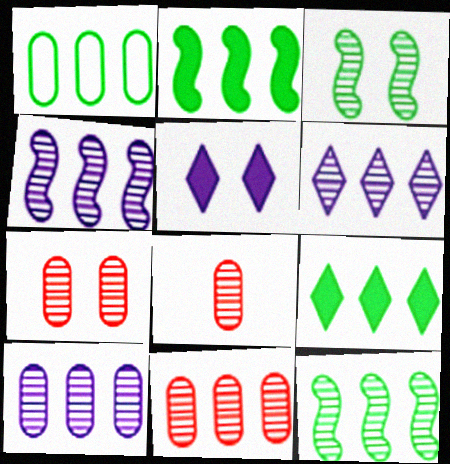[[1, 9, 12], 
[3, 6, 8], 
[4, 6, 10], 
[6, 11, 12], 
[7, 8, 11]]